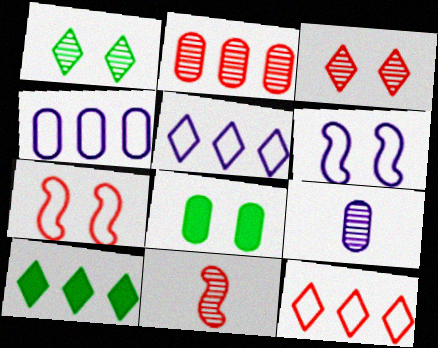[[2, 3, 11], 
[3, 6, 8], 
[5, 8, 11], 
[7, 9, 10]]